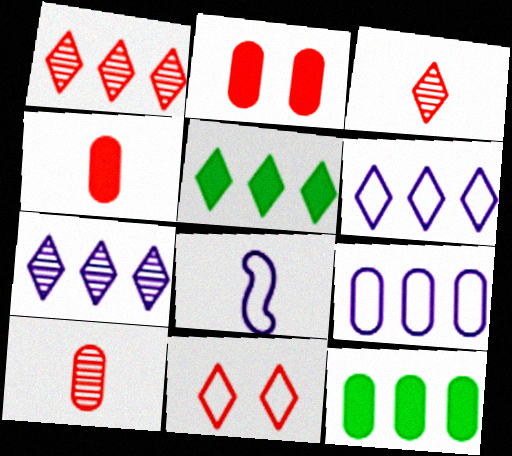[[1, 5, 6]]